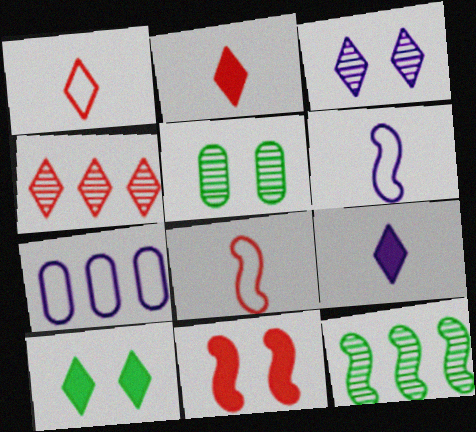[[6, 11, 12]]